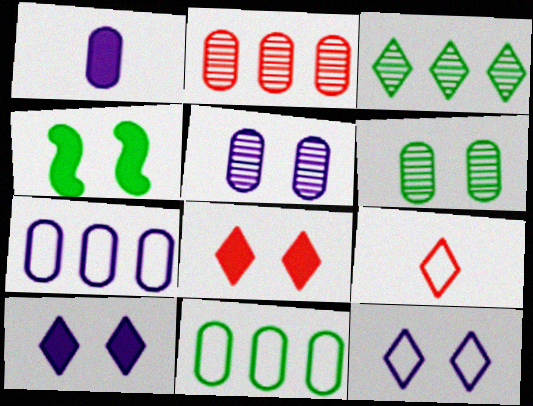[[1, 5, 7], 
[3, 9, 10]]